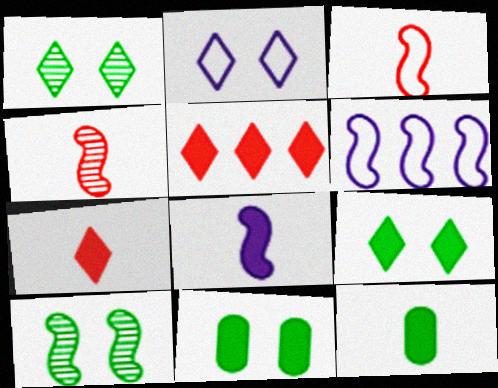[[5, 8, 11], 
[7, 8, 12]]